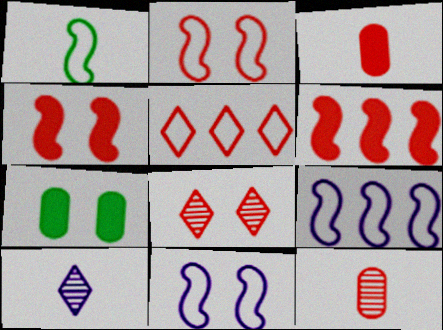[[1, 2, 9], 
[1, 3, 10], 
[4, 5, 12], 
[7, 8, 11]]